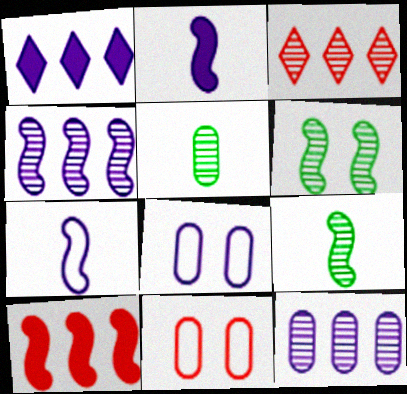[[1, 9, 11], 
[6, 7, 10]]